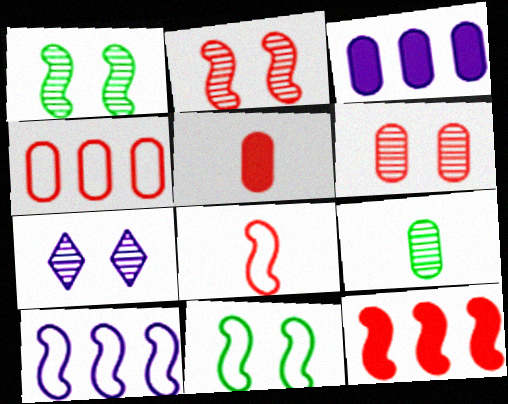[[1, 6, 7], 
[2, 8, 12], 
[4, 5, 6], 
[8, 10, 11]]